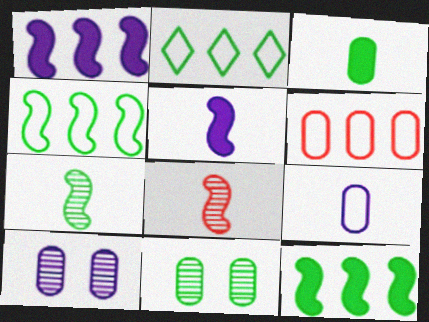[[3, 6, 10]]